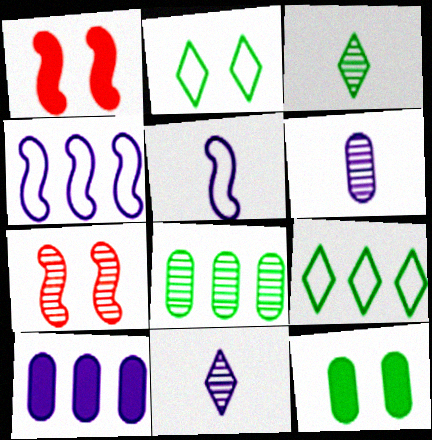[[1, 6, 9], 
[7, 8, 11]]